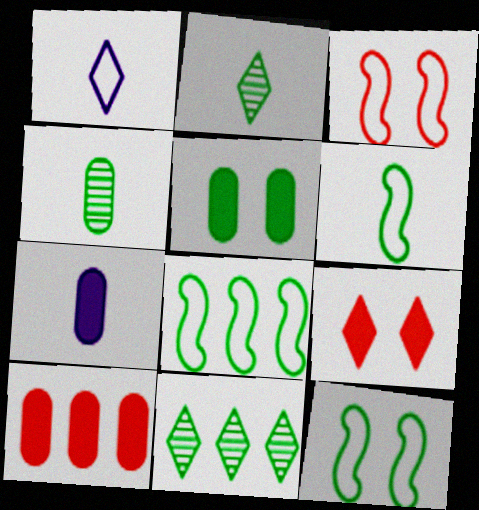[[1, 9, 11], 
[2, 5, 8], 
[3, 7, 11], 
[5, 6, 11], 
[5, 7, 10], 
[6, 8, 12]]